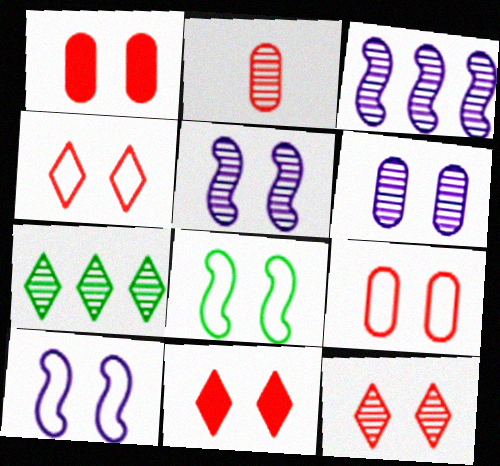[[2, 5, 7], 
[4, 11, 12], 
[6, 8, 11]]